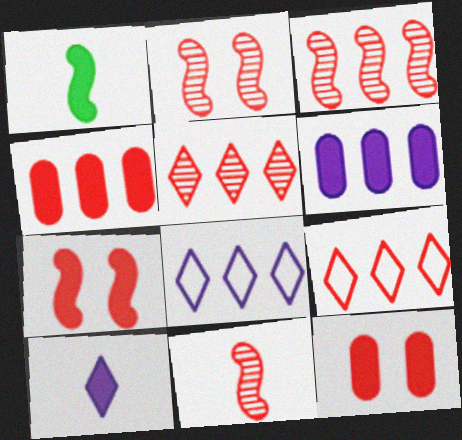[[2, 3, 11], 
[3, 4, 9], 
[9, 11, 12]]